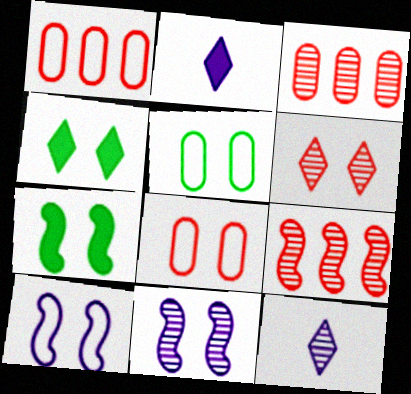[[1, 7, 12], 
[2, 5, 9], 
[4, 8, 11]]